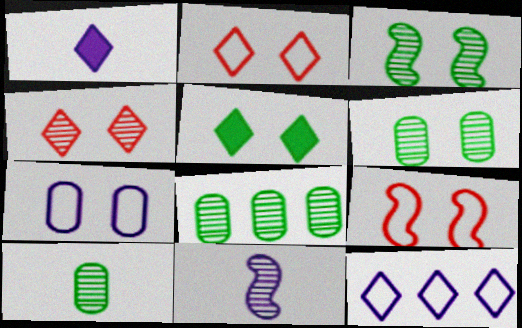[[1, 8, 9], 
[4, 8, 11], 
[6, 8, 10]]